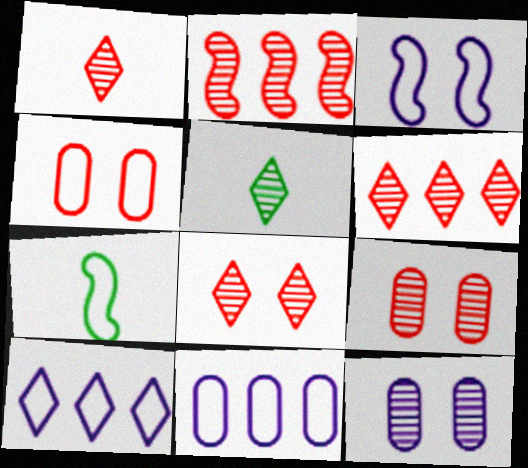[[1, 2, 9], 
[1, 6, 8], 
[2, 5, 12], 
[4, 7, 10]]